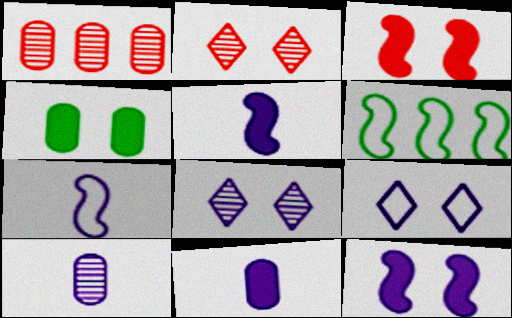[[2, 6, 11]]